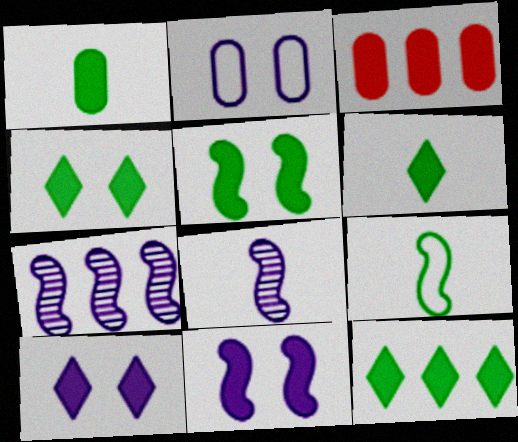[[1, 5, 12], 
[3, 6, 11], 
[4, 6, 12]]